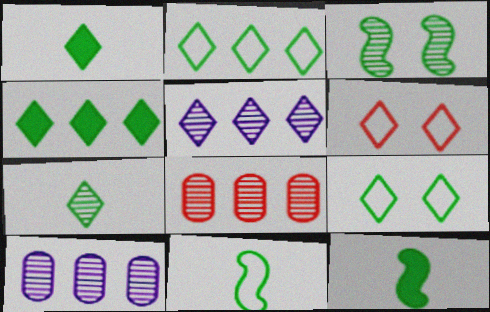[[1, 5, 6], 
[4, 7, 9], 
[6, 10, 12]]